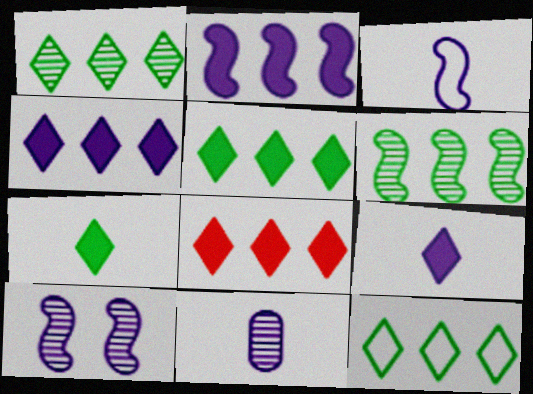[[1, 5, 12], 
[2, 3, 10], 
[3, 9, 11], 
[4, 5, 8]]